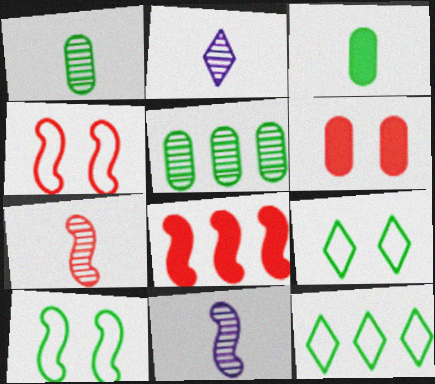[[1, 2, 7], 
[4, 7, 8], 
[6, 11, 12], 
[8, 10, 11]]